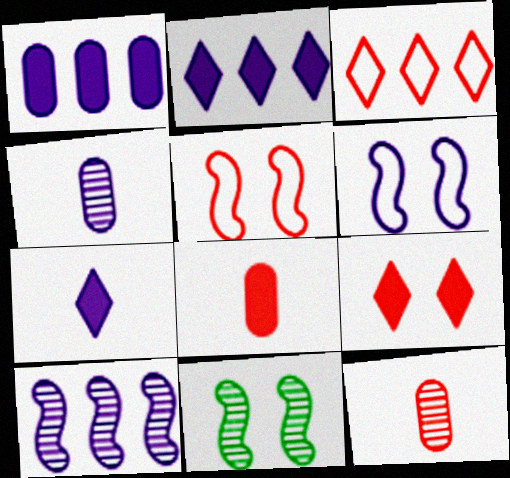[[2, 4, 6]]